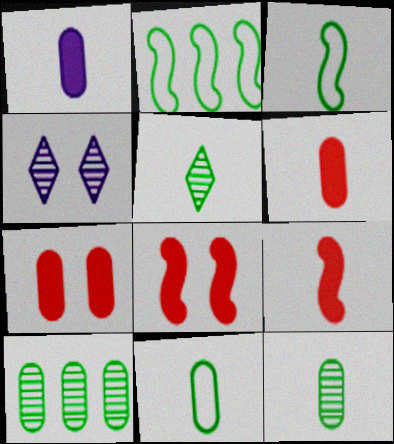[[2, 4, 6]]